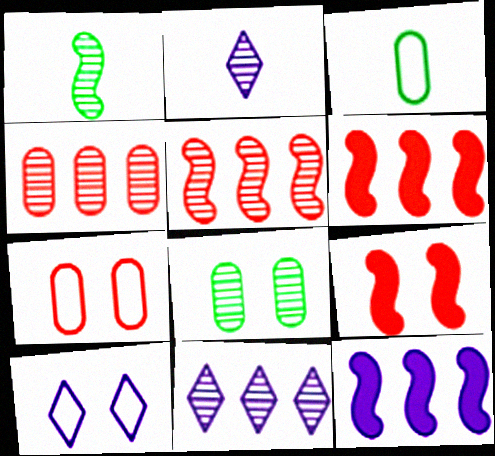[[2, 5, 8], 
[3, 9, 11], 
[8, 9, 10]]